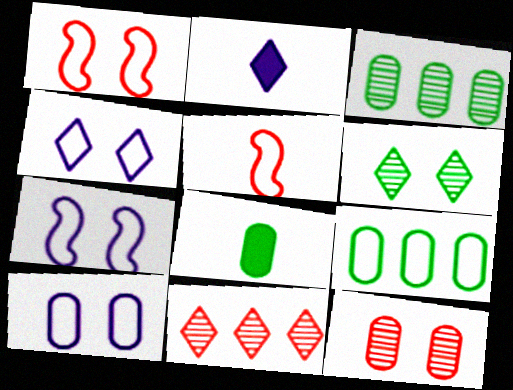[[1, 2, 3], 
[4, 5, 9], 
[4, 7, 10], 
[7, 8, 11]]